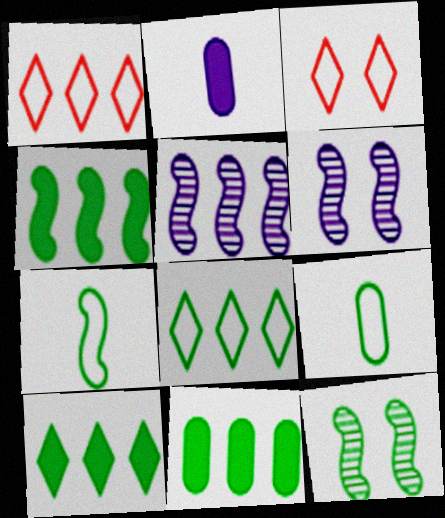[[1, 2, 12], 
[1, 5, 11], 
[4, 7, 12], 
[4, 10, 11], 
[9, 10, 12]]